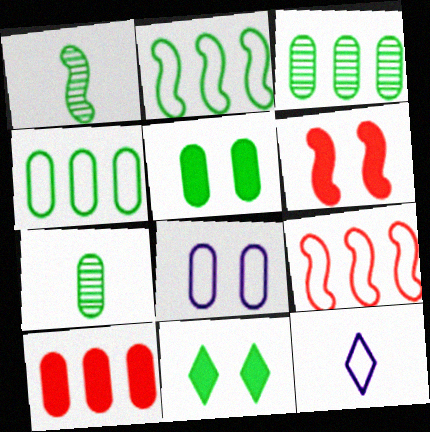[[1, 4, 11], 
[2, 7, 11], 
[3, 6, 12], 
[4, 5, 7], 
[7, 8, 10]]